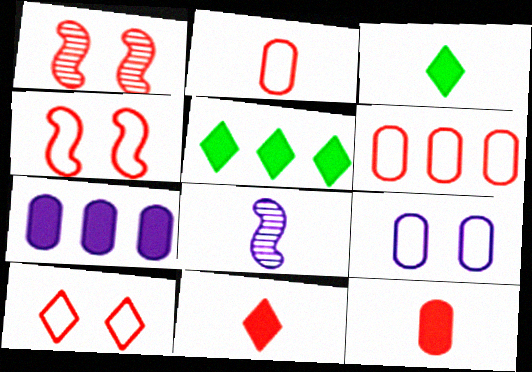[[1, 6, 11], 
[2, 3, 8]]